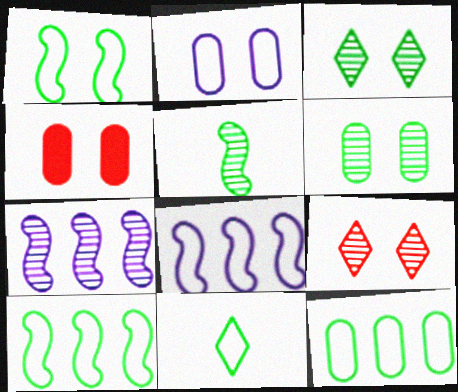[[1, 11, 12], 
[2, 4, 6], 
[4, 7, 11]]